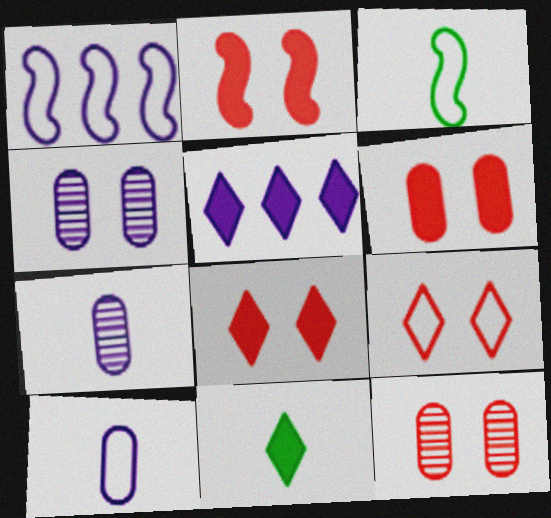[[1, 11, 12], 
[2, 6, 8], 
[2, 9, 12], 
[3, 5, 12], 
[5, 8, 11]]